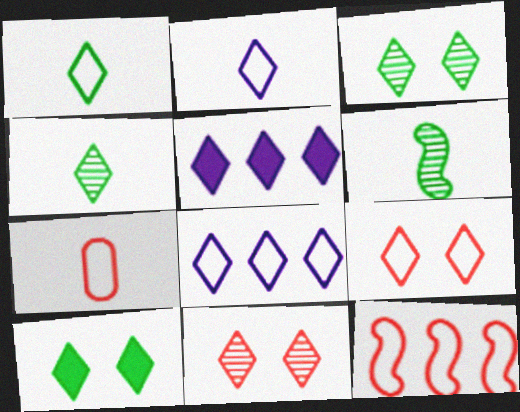[[1, 5, 11], 
[1, 8, 9], 
[4, 5, 9], 
[7, 9, 12]]